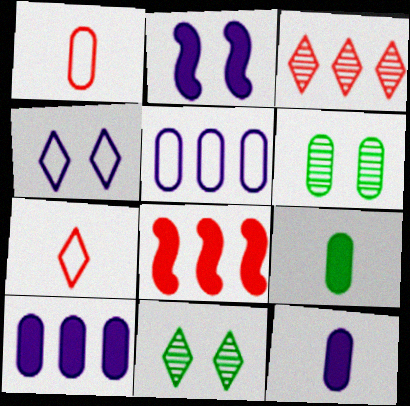[[1, 6, 10]]